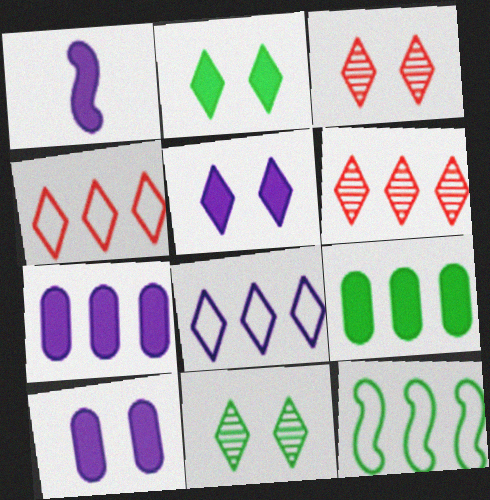[[1, 5, 7], 
[6, 7, 12]]